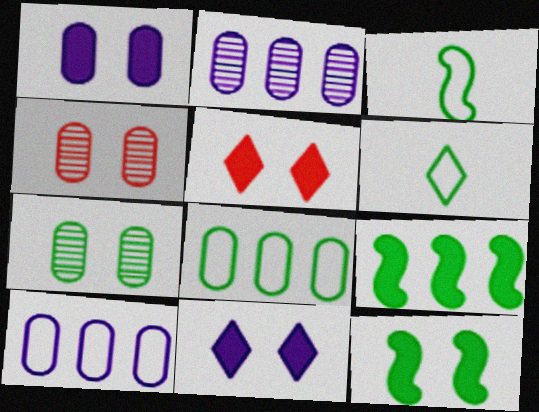[[1, 5, 12], 
[2, 3, 5], 
[6, 7, 9]]